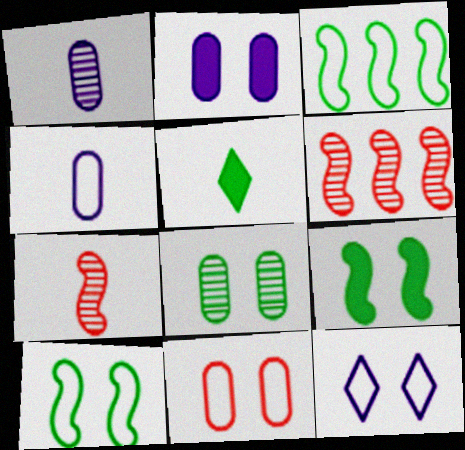[[2, 8, 11], 
[3, 5, 8], 
[4, 5, 7], 
[10, 11, 12]]